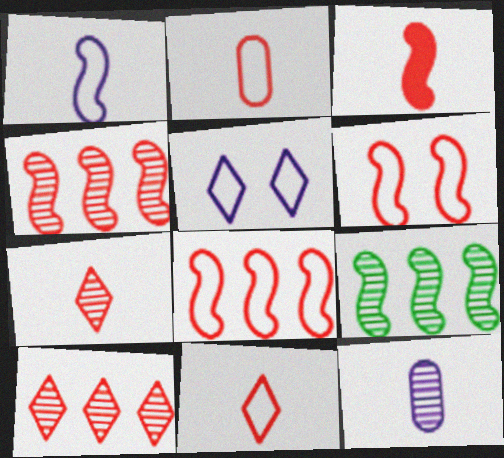[[2, 3, 7], 
[3, 4, 6]]